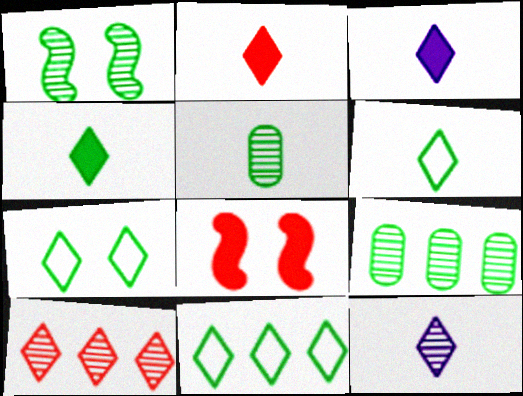[[2, 3, 4], 
[2, 6, 12], 
[3, 7, 10], 
[6, 7, 11]]